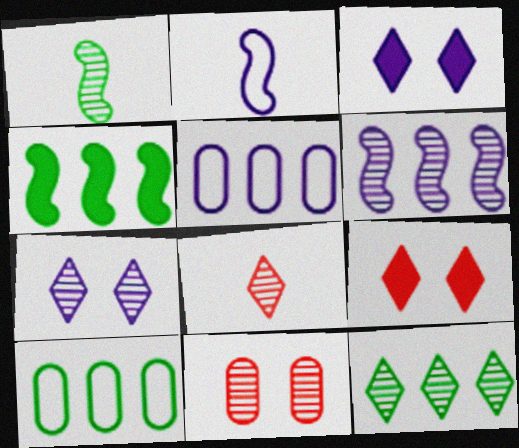[[1, 5, 9], 
[4, 10, 12], 
[7, 8, 12]]